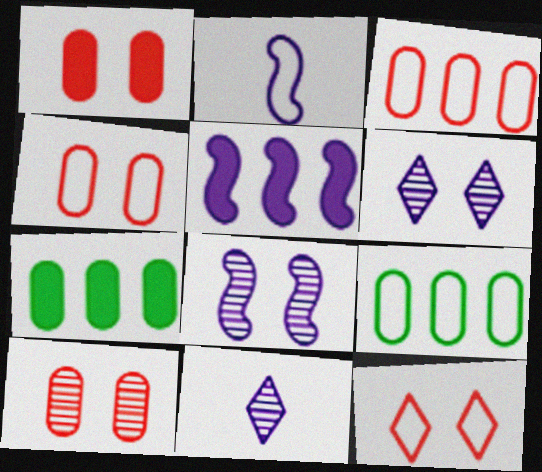[[1, 4, 10], 
[2, 5, 8], 
[2, 9, 12]]